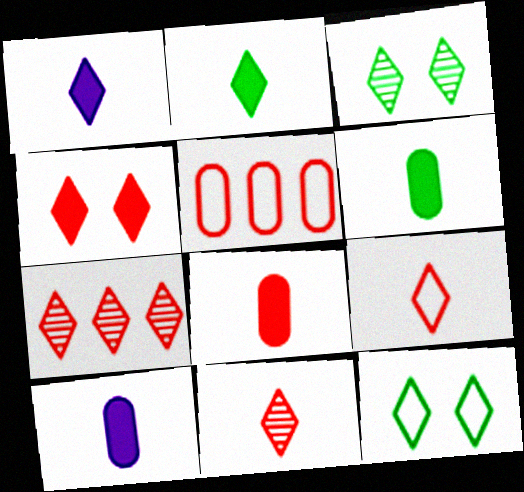[[1, 7, 12], 
[4, 7, 9], 
[6, 8, 10]]